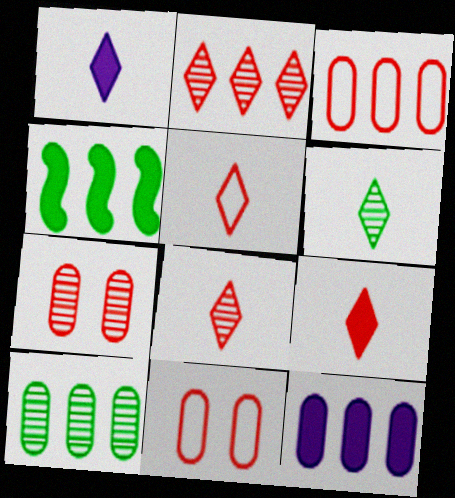[[1, 5, 6], 
[3, 10, 12], 
[5, 8, 9]]